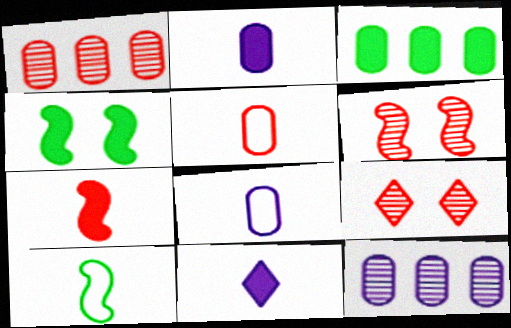[]